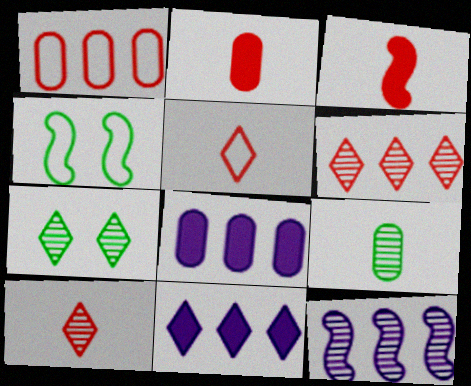[[3, 4, 12], 
[4, 8, 10], 
[5, 7, 11]]